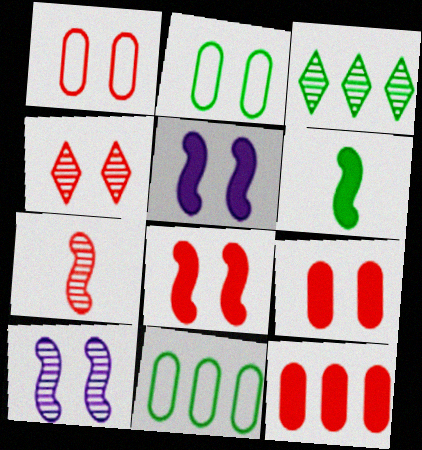[[1, 4, 8], 
[2, 3, 6], 
[2, 4, 5]]